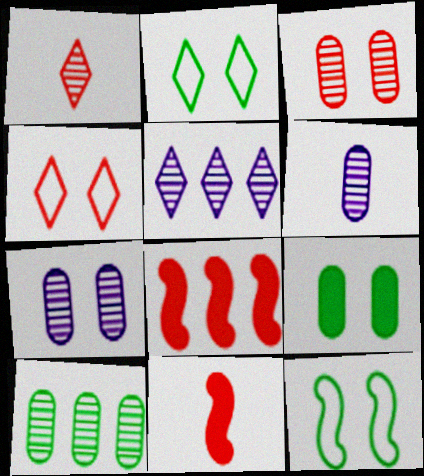[[2, 6, 8], 
[3, 6, 10]]